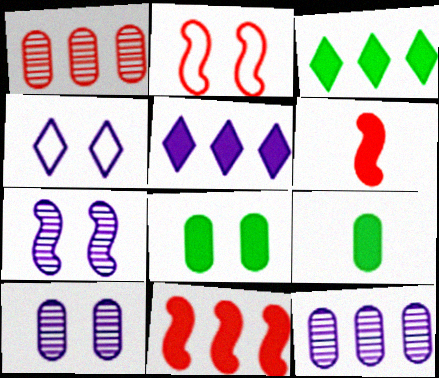[[5, 6, 8]]